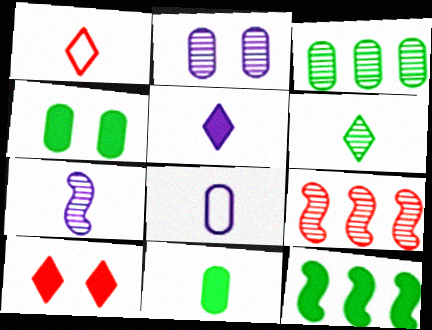[[1, 2, 12], 
[1, 5, 6], 
[1, 7, 11], 
[2, 6, 9], 
[5, 7, 8]]